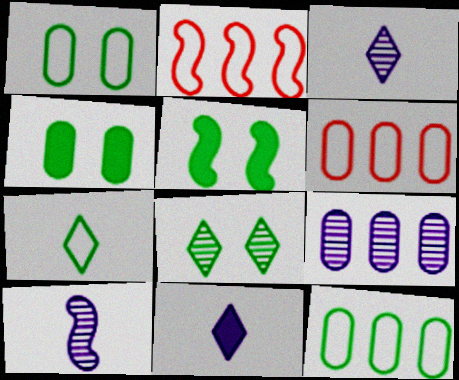[[1, 5, 8], 
[2, 3, 4], 
[2, 5, 10], 
[3, 5, 6]]